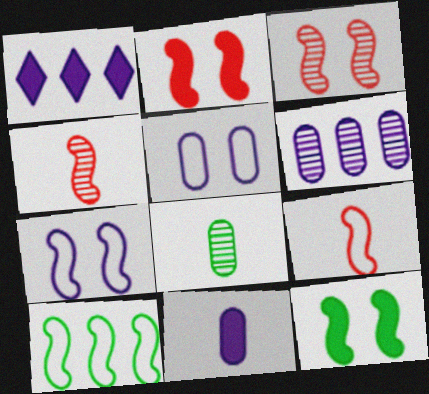[[3, 7, 12], 
[5, 6, 11], 
[7, 9, 10]]